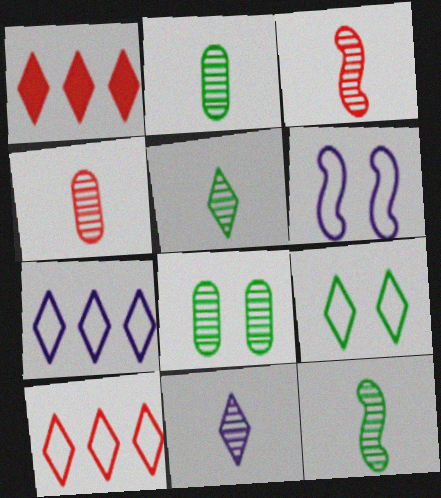[[1, 2, 6], 
[1, 9, 11], 
[2, 3, 11], 
[2, 5, 12], 
[4, 11, 12]]